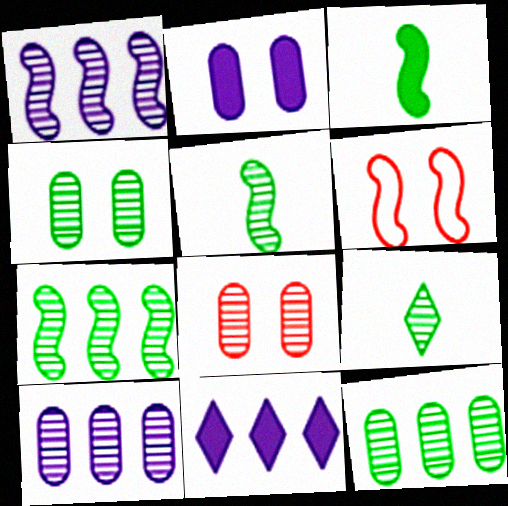[[1, 3, 6], 
[1, 8, 9], 
[4, 7, 9]]